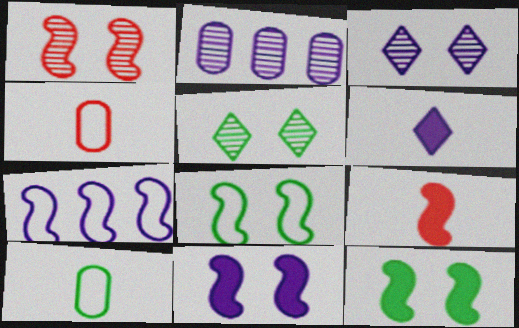[[1, 8, 11]]